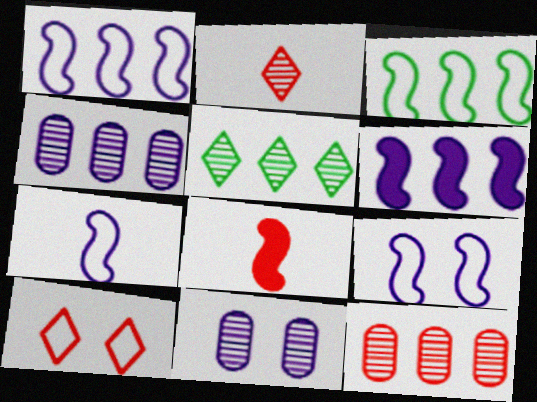[[1, 7, 9], 
[8, 10, 12]]